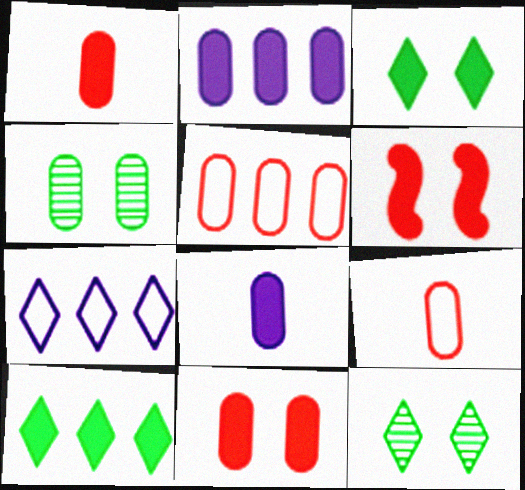[[2, 4, 9], 
[4, 5, 8], 
[6, 8, 10]]